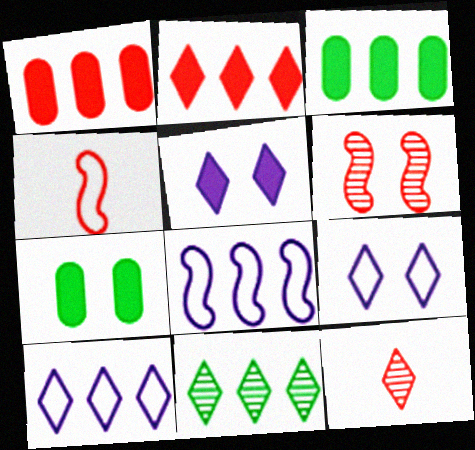[[1, 8, 11], 
[2, 10, 11], 
[6, 7, 9], 
[7, 8, 12]]